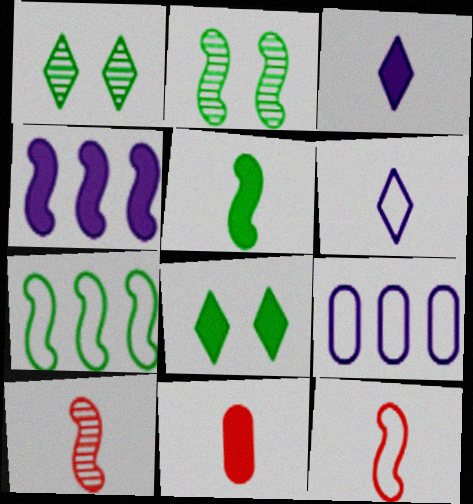[[2, 4, 12], 
[2, 5, 7], 
[3, 5, 11], 
[4, 8, 11], 
[8, 9, 10]]